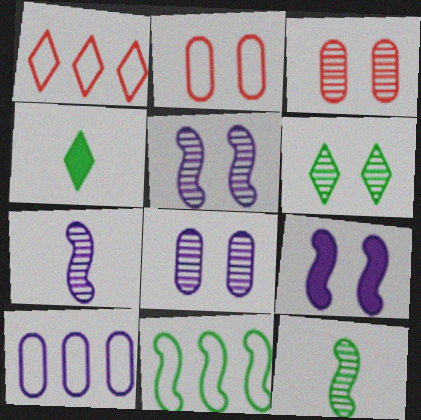[[1, 10, 11], 
[2, 6, 9], 
[3, 5, 6]]